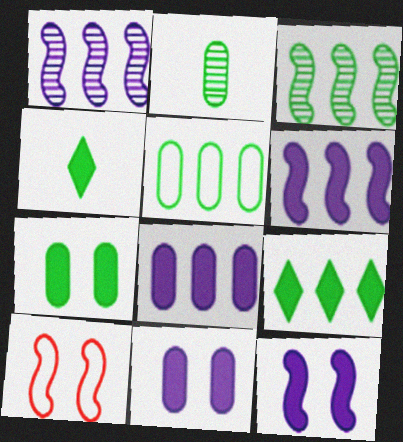[[2, 5, 7], 
[3, 5, 9]]